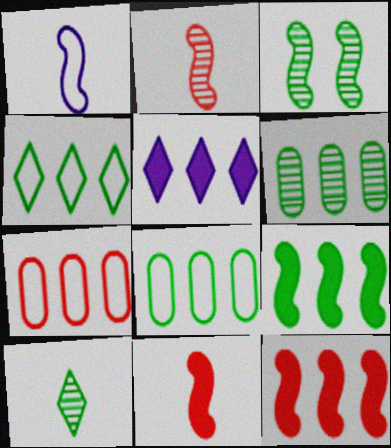[[1, 3, 12], 
[3, 6, 10], 
[4, 6, 9]]